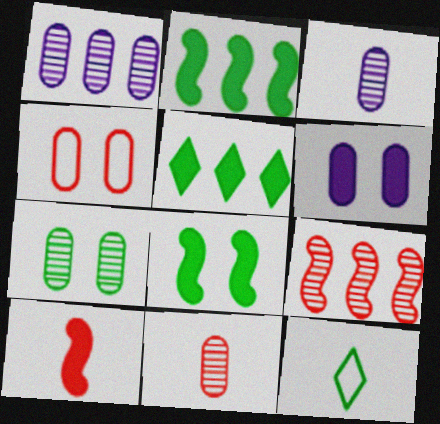[[1, 7, 11], 
[2, 7, 12], 
[3, 10, 12], 
[4, 6, 7], 
[5, 6, 10], 
[6, 9, 12]]